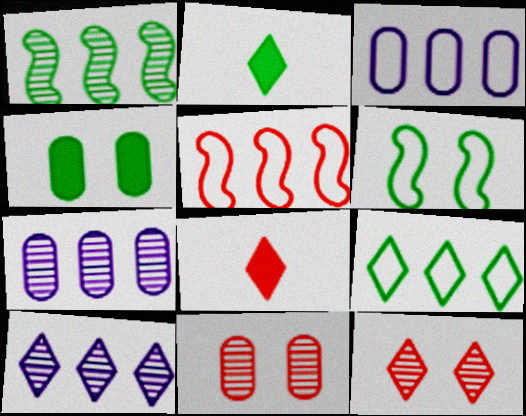[[3, 5, 9], 
[5, 8, 11], 
[6, 7, 8]]